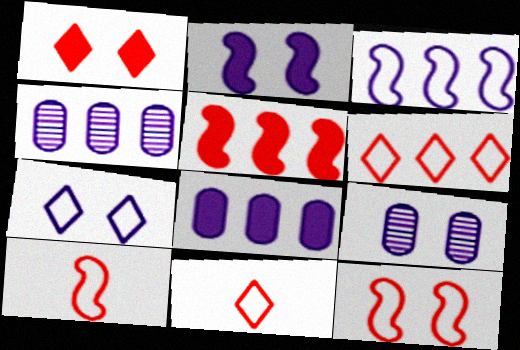[[2, 7, 9]]